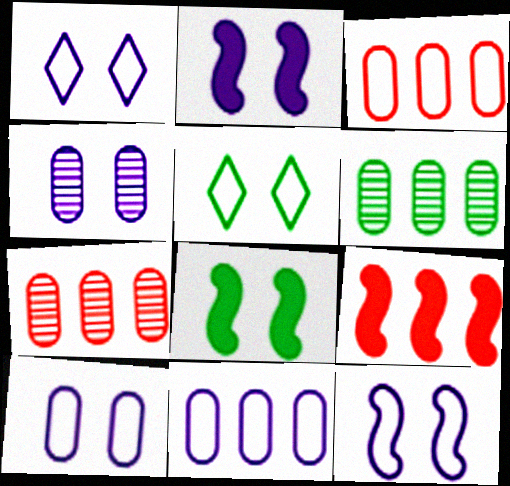[[1, 2, 4], 
[1, 10, 12]]